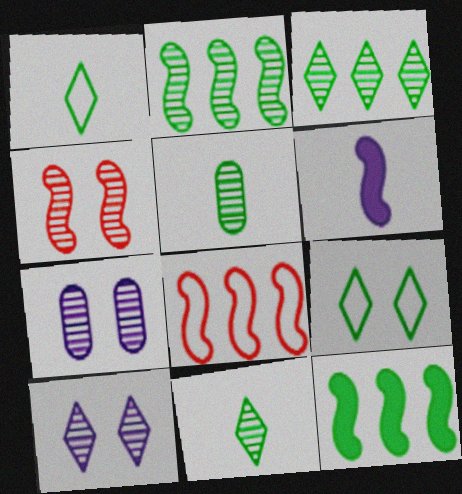[[5, 9, 12]]